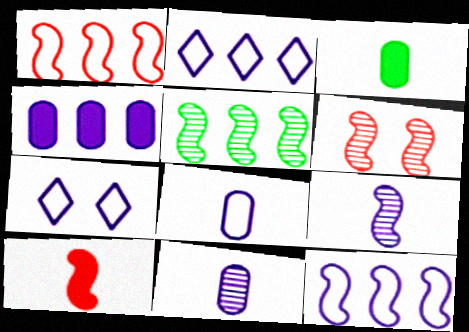[[1, 6, 10], 
[2, 3, 6], 
[4, 7, 9], 
[5, 6, 9], 
[7, 8, 12]]